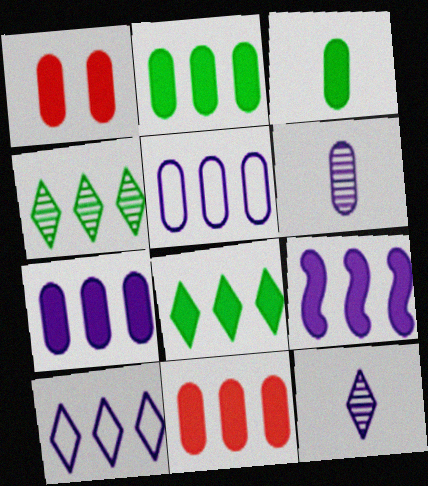[[1, 3, 7], 
[2, 7, 11], 
[8, 9, 11]]